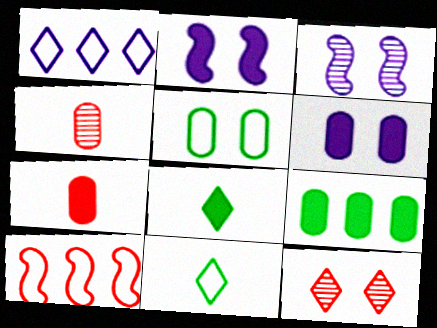[[1, 8, 12], 
[2, 5, 12], 
[6, 7, 9], 
[7, 10, 12]]